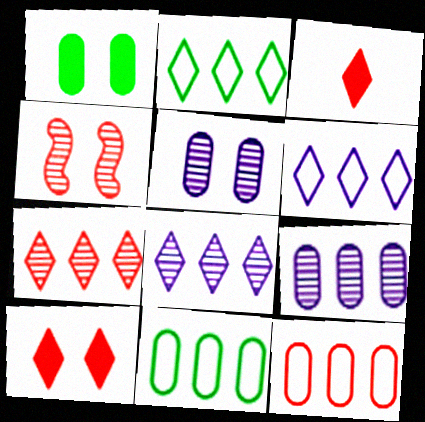[[3, 4, 12]]